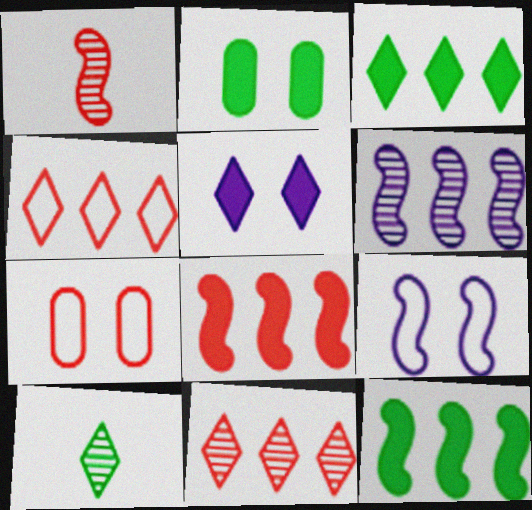[[1, 9, 12], 
[4, 5, 10]]